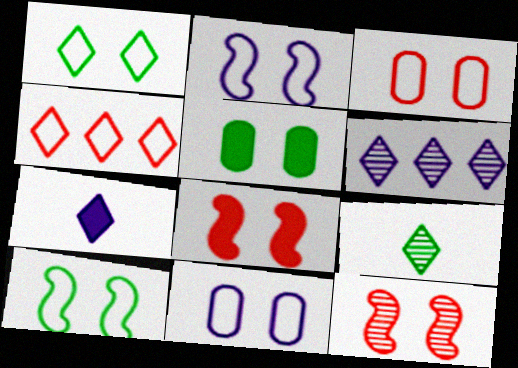[[1, 2, 3]]